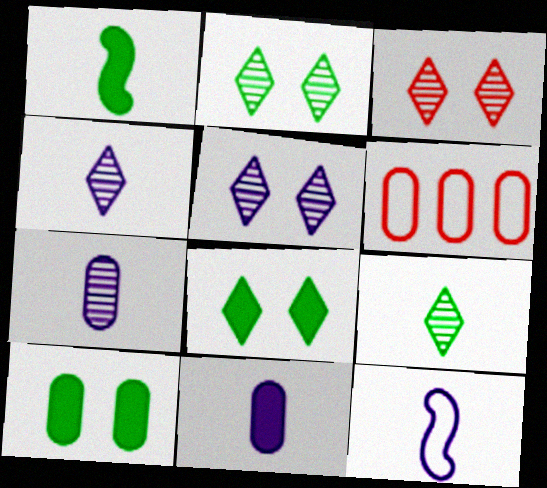[[1, 5, 6], 
[2, 3, 5], 
[4, 11, 12], 
[6, 7, 10]]